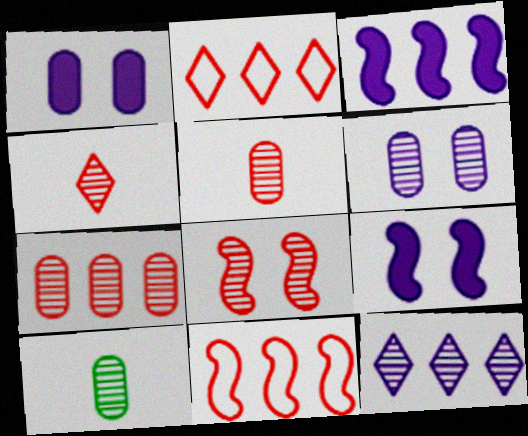[[2, 9, 10], 
[4, 7, 8], 
[6, 7, 10], 
[8, 10, 12]]